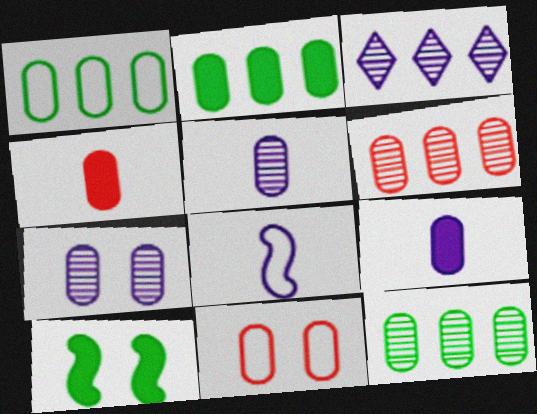[[1, 2, 12], 
[1, 4, 7], 
[2, 5, 11], 
[4, 6, 11], 
[9, 11, 12]]